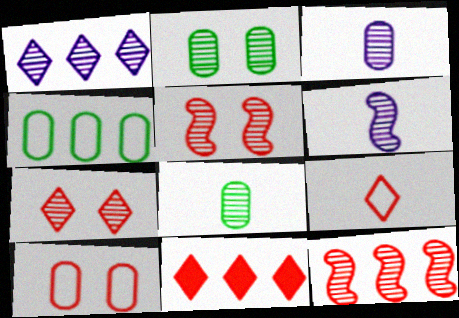[[1, 5, 8], 
[7, 9, 11]]